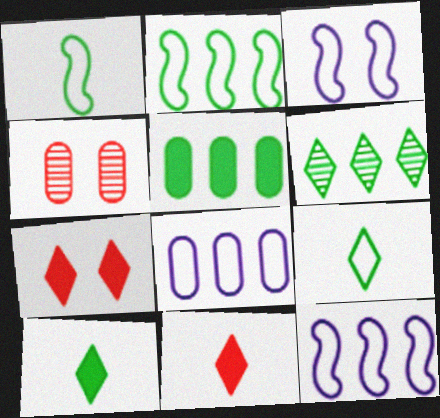[[2, 5, 6], 
[4, 10, 12]]